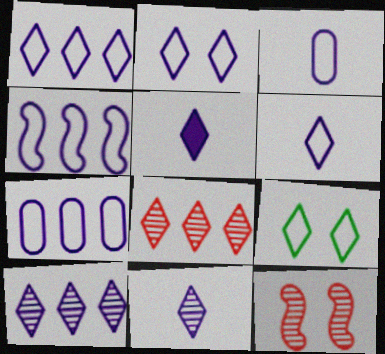[[1, 2, 6], 
[1, 4, 7], 
[2, 3, 4], 
[2, 5, 10], 
[5, 6, 11], 
[5, 8, 9]]